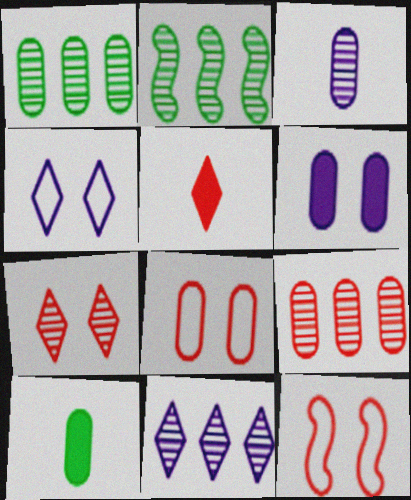[[2, 3, 7], 
[2, 9, 11], 
[5, 9, 12], 
[10, 11, 12]]